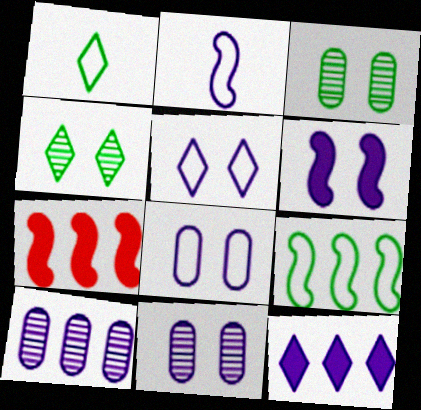[[1, 7, 11], 
[2, 11, 12], 
[5, 6, 11]]